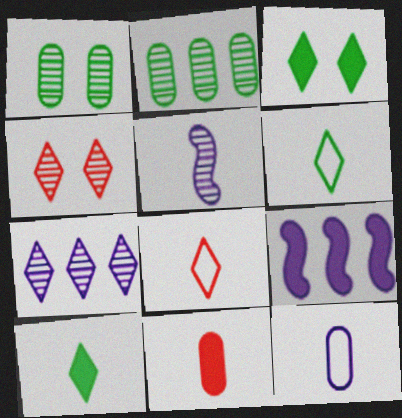[[1, 8, 9], 
[2, 4, 5], 
[3, 7, 8], 
[3, 9, 11], 
[5, 6, 11]]